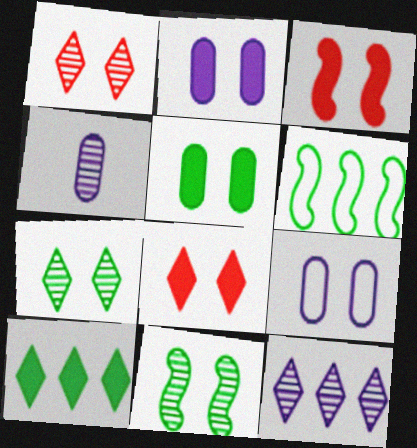[[3, 7, 9], 
[4, 6, 8], 
[8, 9, 11]]